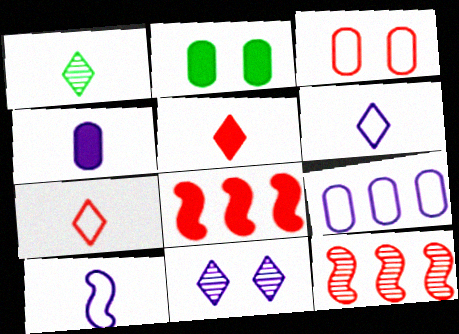[[1, 5, 6], 
[2, 6, 12], 
[3, 5, 12]]